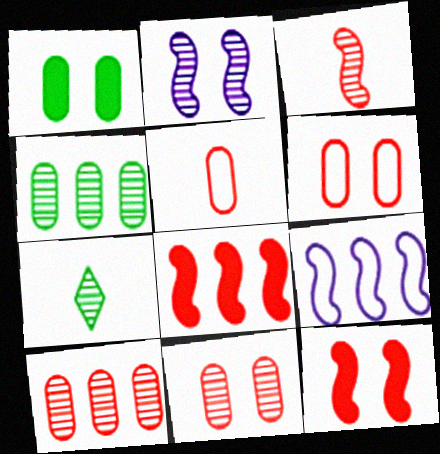[[2, 7, 10]]